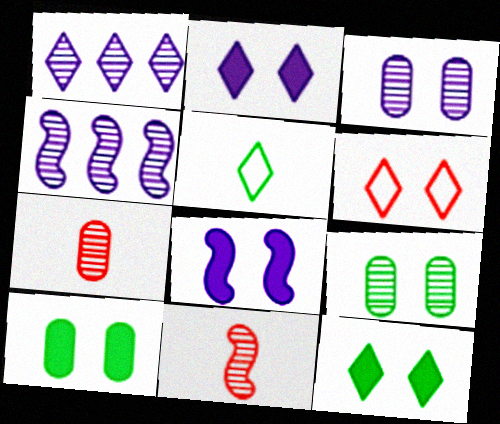[[1, 9, 11], 
[6, 8, 9]]